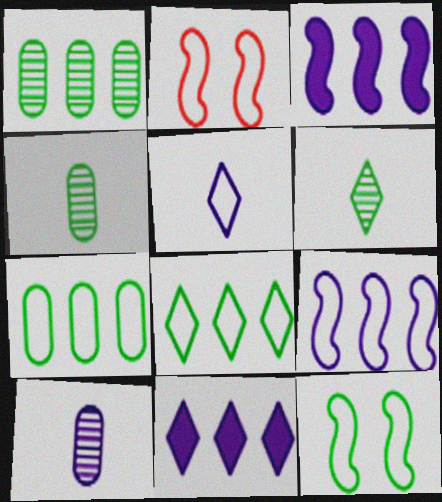[[2, 4, 11], 
[2, 5, 7]]